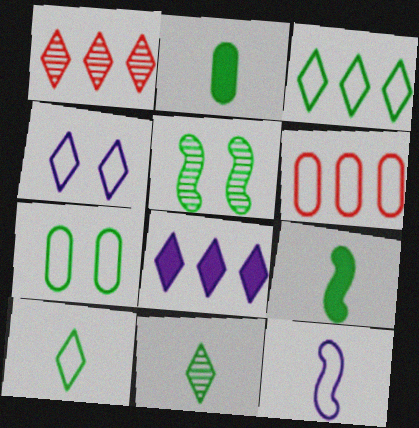[[1, 3, 8], 
[2, 3, 5]]